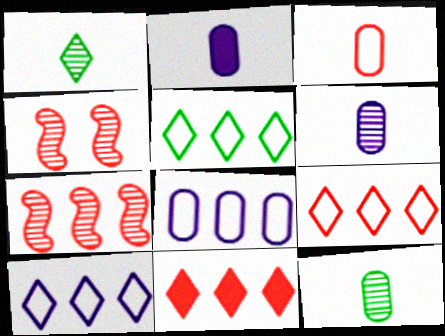[[2, 3, 12], 
[2, 4, 5], 
[3, 4, 11], 
[5, 9, 10]]